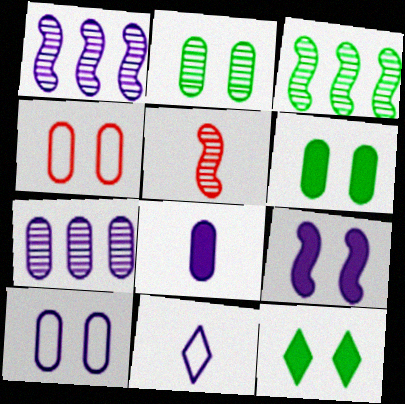[[7, 8, 10], 
[7, 9, 11]]